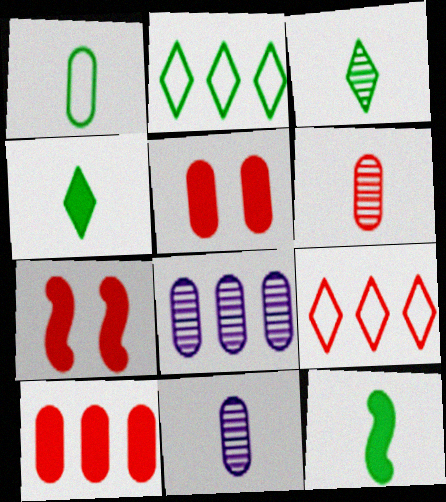[[1, 3, 12], 
[1, 5, 8], 
[2, 7, 11], 
[6, 7, 9]]